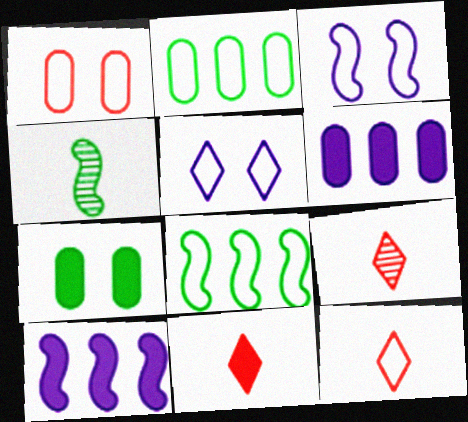[[2, 3, 12], 
[7, 10, 11], 
[9, 11, 12]]